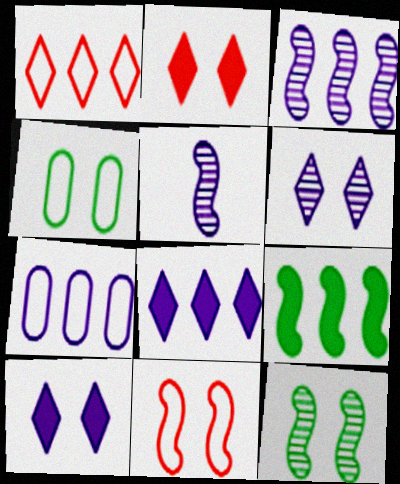[[3, 7, 8], 
[5, 7, 10], 
[5, 9, 11]]